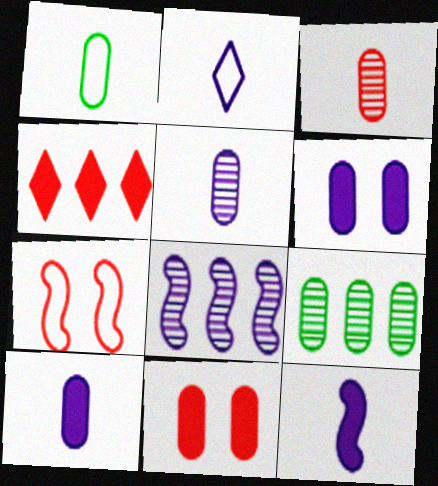[[1, 3, 10], 
[2, 5, 12], 
[2, 6, 8], 
[3, 4, 7]]